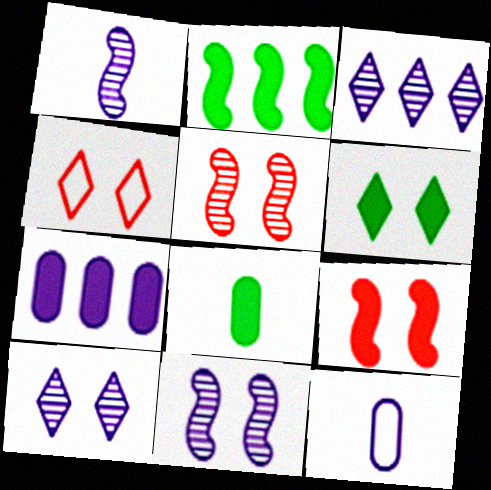[[2, 6, 8], 
[4, 6, 10]]